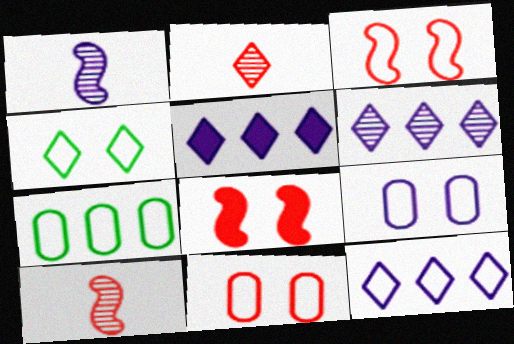[[1, 5, 9], 
[2, 4, 5], 
[3, 4, 9], 
[5, 6, 12]]